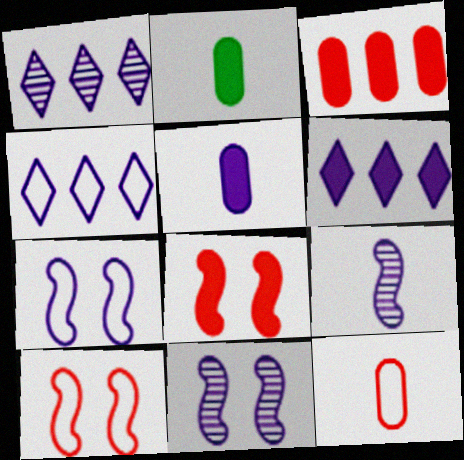[[1, 2, 10], 
[1, 4, 6], 
[1, 5, 7], 
[2, 6, 8], 
[4, 5, 11]]